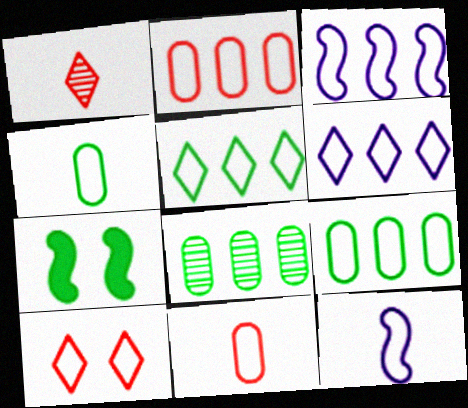[[2, 3, 5], 
[3, 4, 10], 
[9, 10, 12]]